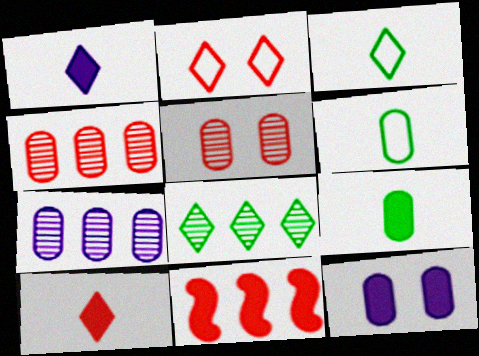[[1, 2, 8], 
[4, 6, 12]]